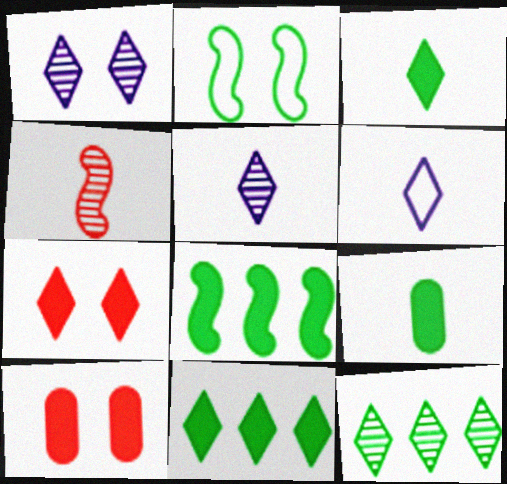[[1, 2, 10], 
[2, 9, 12], 
[4, 6, 9], 
[6, 7, 12]]